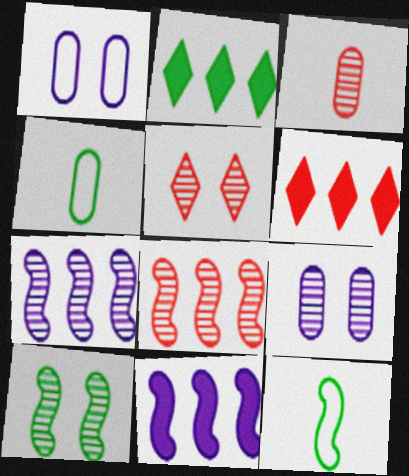[[2, 4, 10], 
[3, 5, 8], 
[4, 5, 11], 
[5, 9, 10], 
[6, 9, 12]]